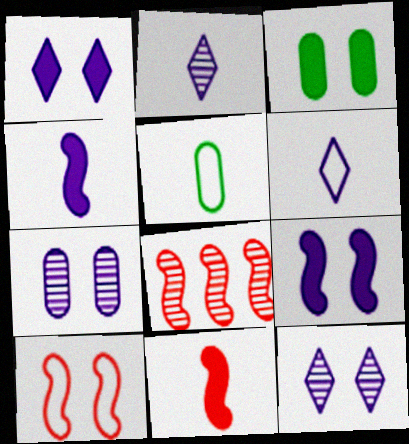[[1, 5, 8], 
[2, 5, 11], 
[3, 6, 8], 
[3, 10, 12], 
[8, 10, 11]]